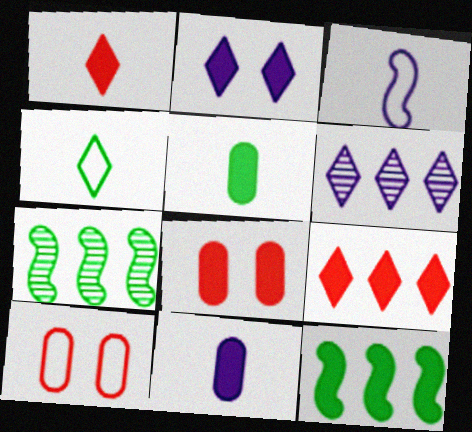[]